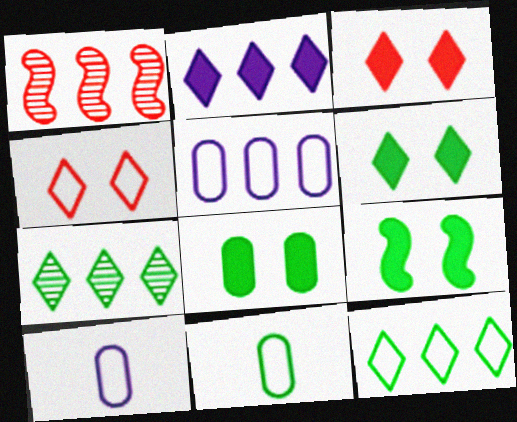[[1, 6, 10], 
[6, 8, 9], 
[7, 9, 11]]